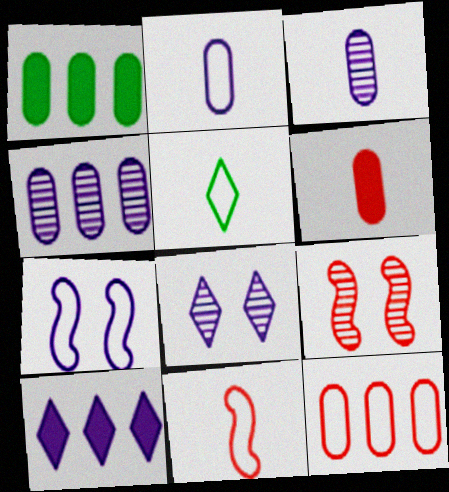[[1, 4, 12], 
[1, 8, 11], 
[2, 5, 11], 
[3, 7, 10], 
[5, 7, 12]]